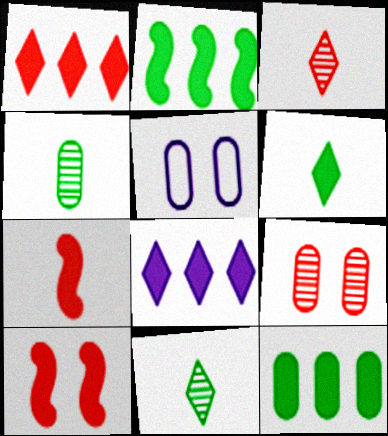[[2, 3, 5]]